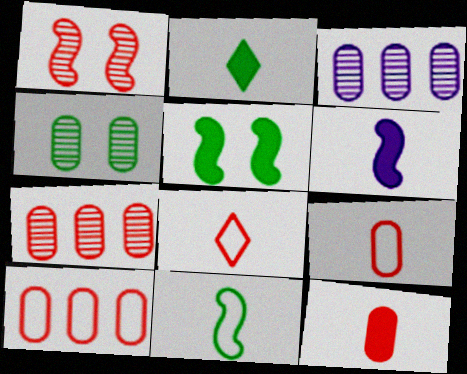[[2, 6, 12], 
[3, 5, 8]]